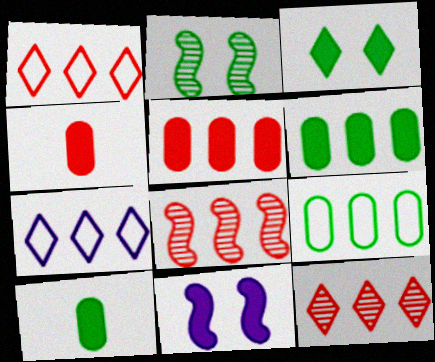[[1, 5, 8], 
[2, 4, 7], 
[6, 7, 8]]